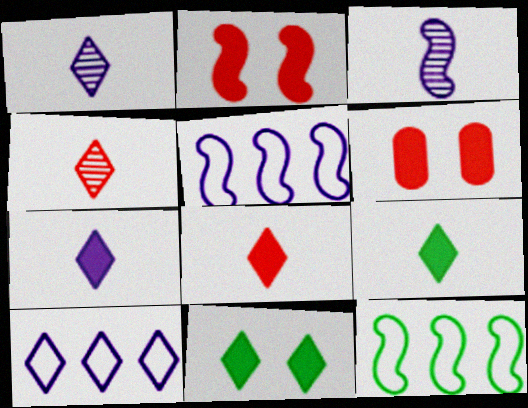[[1, 6, 12], 
[2, 3, 12], 
[4, 10, 11], 
[7, 8, 9]]